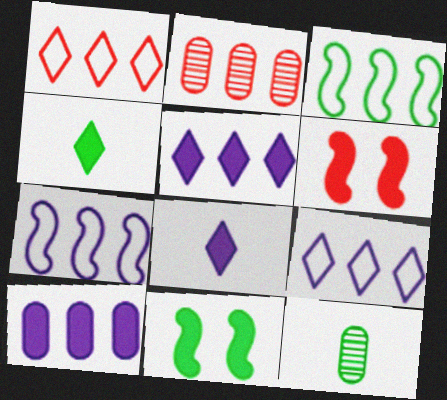[[2, 3, 5], 
[4, 6, 10], 
[6, 9, 12]]